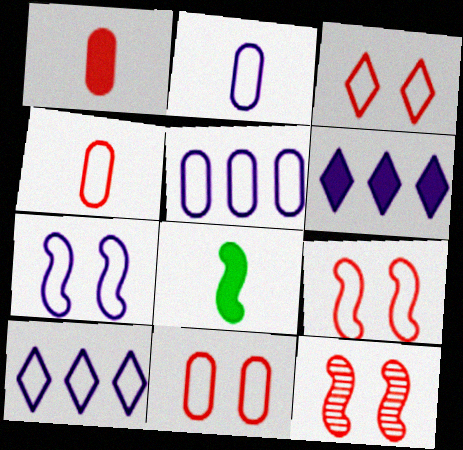[[2, 7, 10], 
[3, 9, 11]]